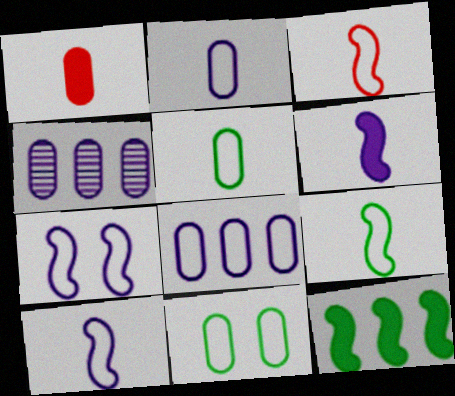[[1, 4, 11], 
[3, 9, 10]]